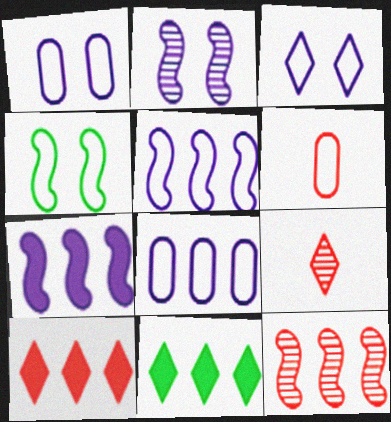[[2, 6, 11], 
[3, 9, 11], 
[8, 11, 12]]